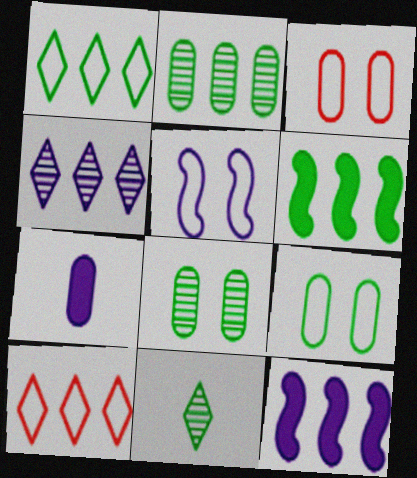[[1, 2, 6], 
[2, 3, 7], 
[2, 10, 12], 
[3, 11, 12], 
[4, 5, 7], 
[6, 9, 11]]